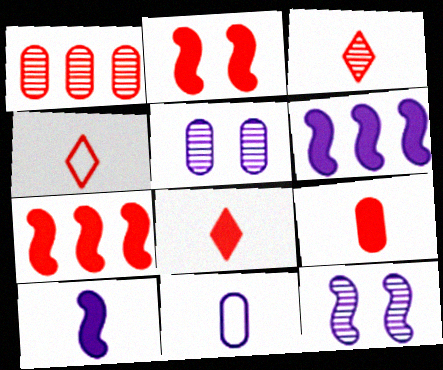[[1, 2, 4], 
[3, 4, 8]]